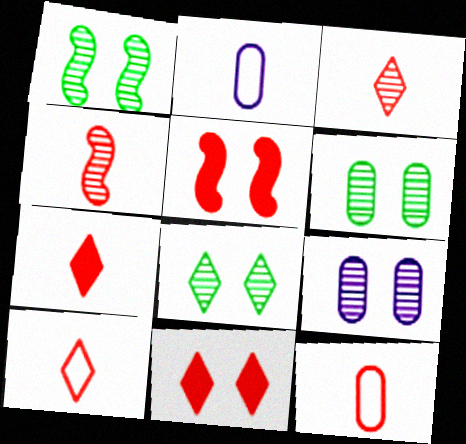[[1, 6, 8], 
[3, 7, 10], 
[4, 7, 12]]